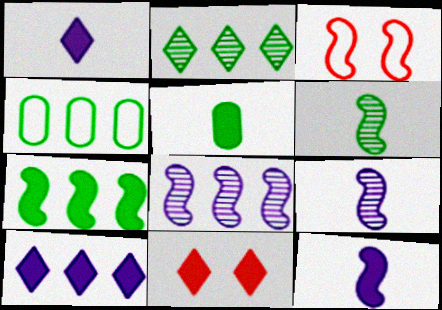[[2, 4, 7], 
[3, 7, 9], 
[4, 9, 11]]